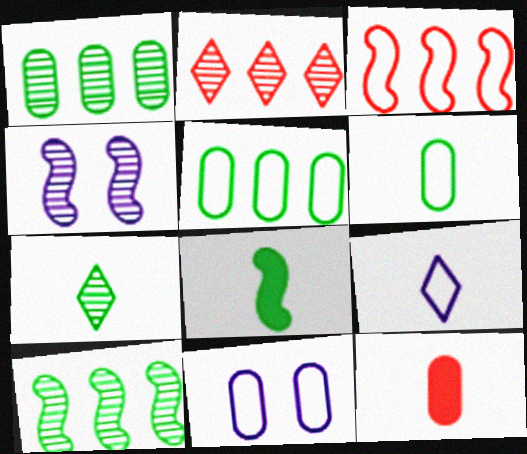[[1, 11, 12], 
[2, 8, 11], 
[3, 4, 8], 
[6, 7, 8]]